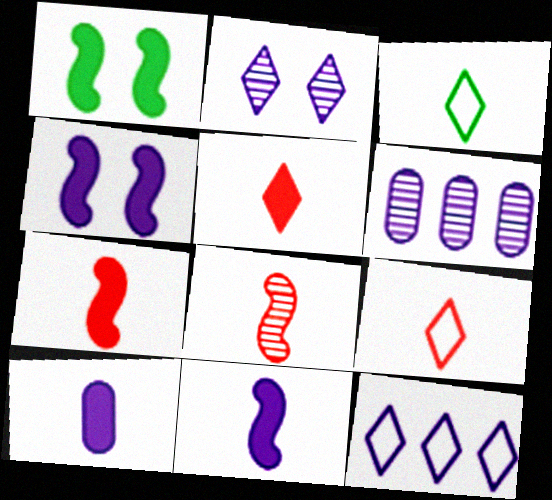[[1, 6, 9], 
[3, 8, 10]]